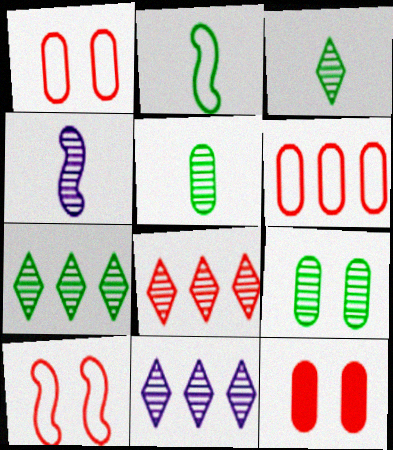[[2, 11, 12], 
[4, 8, 9], 
[7, 8, 11]]